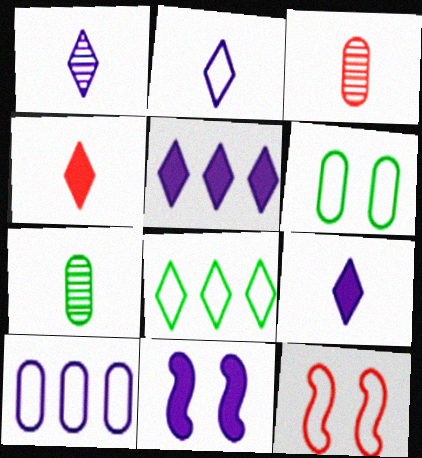[[1, 2, 9], 
[1, 10, 11], 
[3, 8, 11], 
[5, 7, 12]]